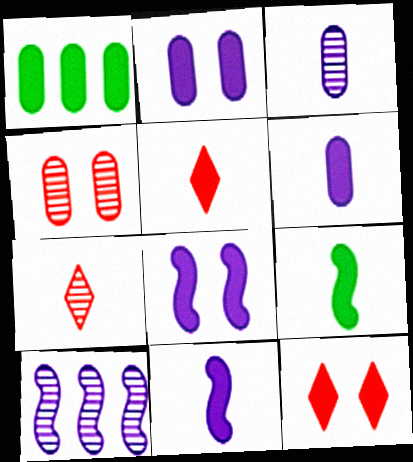[[1, 5, 8], 
[1, 11, 12], 
[5, 6, 9]]